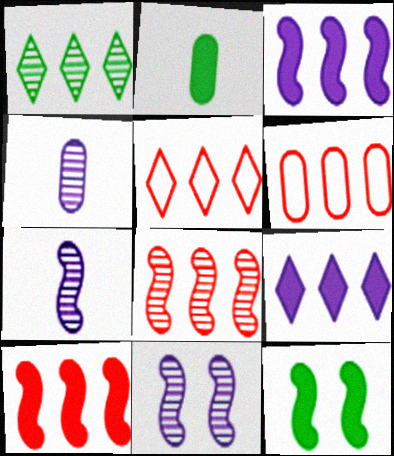[[1, 3, 6], 
[1, 5, 9], 
[2, 5, 11], 
[4, 5, 12]]